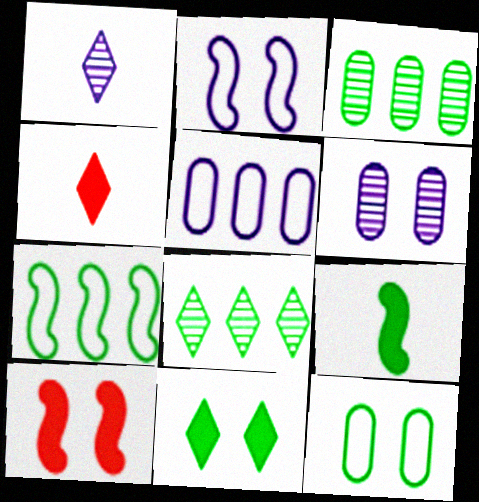[[2, 3, 4], 
[4, 6, 7], 
[8, 9, 12]]